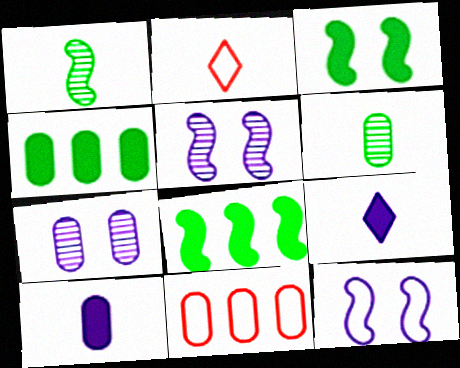[[1, 2, 10], 
[2, 4, 5], 
[2, 7, 8]]